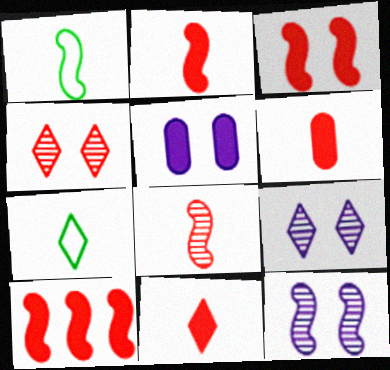[[1, 10, 12], 
[2, 3, 10], 
[2, 6, 11]]